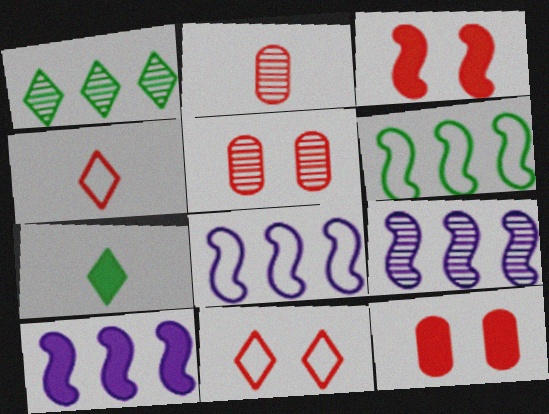[[3, 5, 11], 
[5, 7, 8], 
[7, 10, 12], 
[8, 9, 10]]